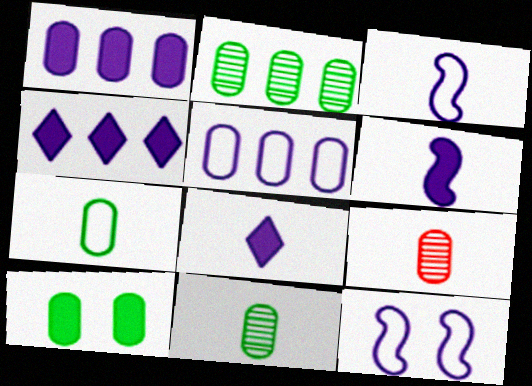[[2, 7, 10], 
[5, 9, 10]]